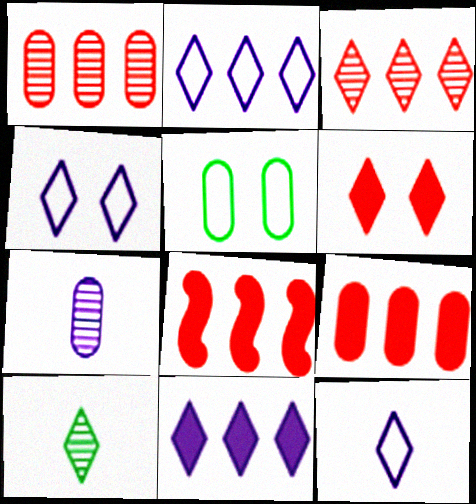[[2, 4, 12], 
[2, 6, 10], 
[5, 7, 9]]